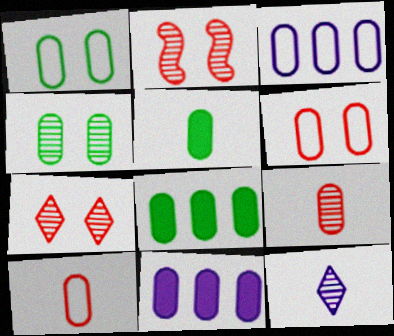[[1, 3, 10], 
[1, 9, 11], 
[4, 10, 11]]